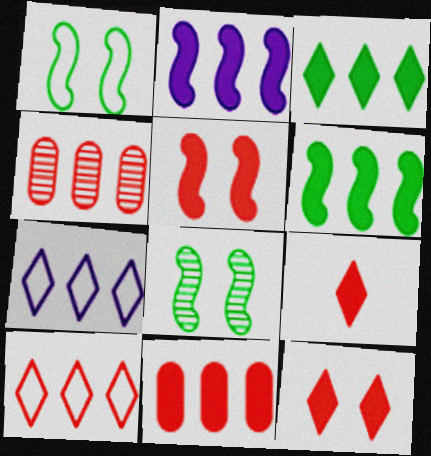[[2, 3, 11], 
[4, 6, 7], 
[5, 9, 11]]